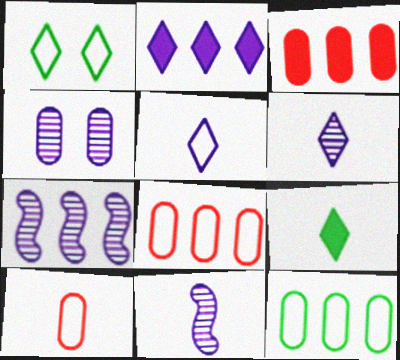[[1, 3, 11], 
[4, 6, 7], 
[9, 10, 11]]